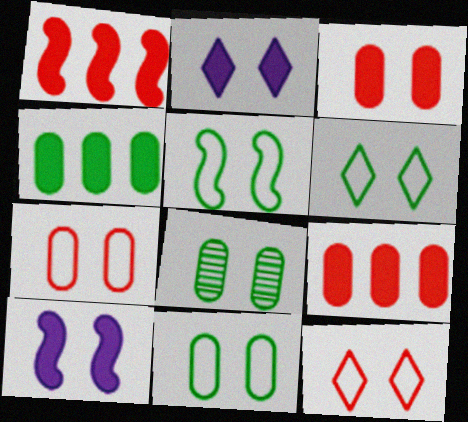[[5, 6, 11], 
[8, 10, 12]]